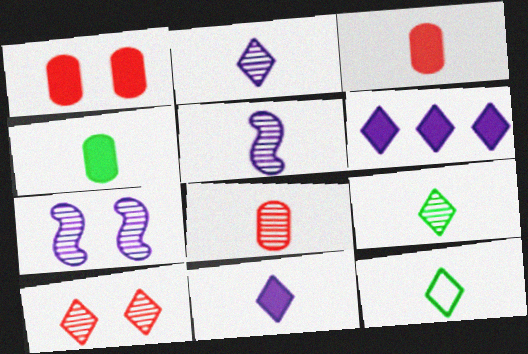[[3, 5, 12], 
[5, 8, 9], 
[6, 10, 12]]